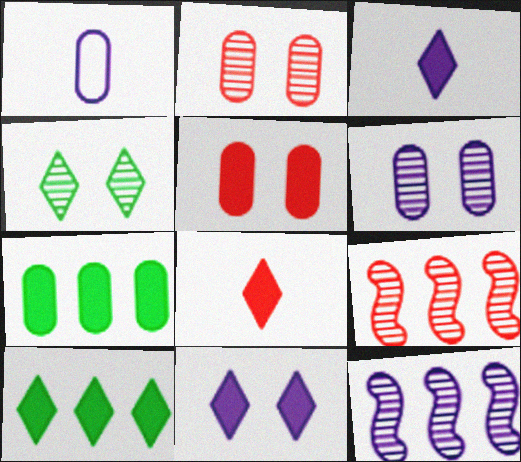[[1, 2, 7], 
[1, 11, 12], 
[8, 10, 11]]